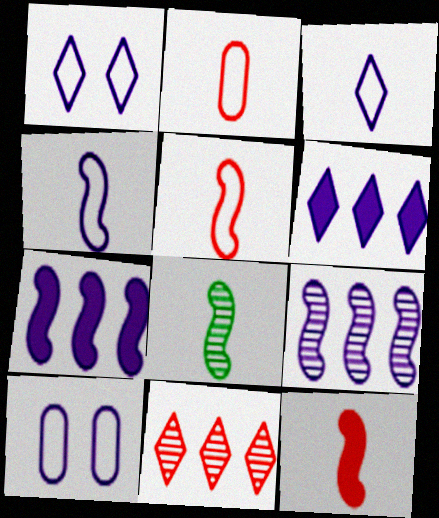[[4, 8, 12]]